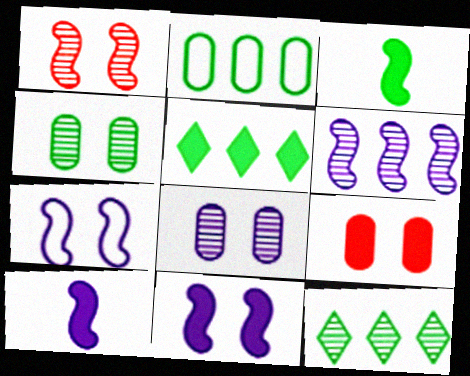[[5, 9, 10], 
[6, 7, 10]]